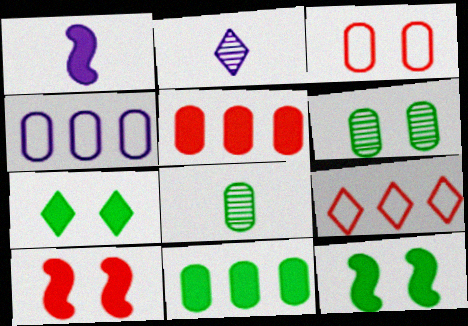[[1, 5, 7], 
[1, 6, 9], 
[2, 7, 9]]